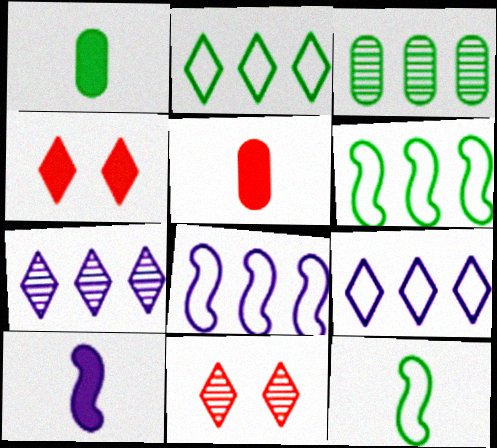[[1, 8, 11]]